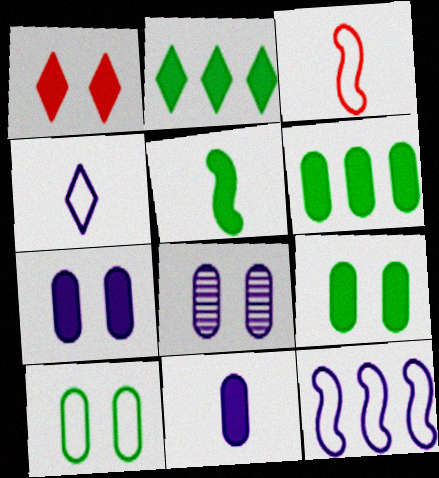[[2, 3, 8], 
[2, 5, 9]]